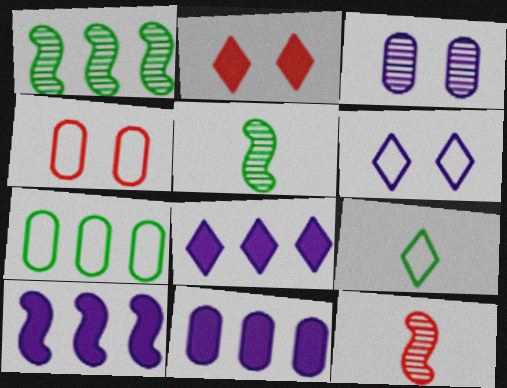[[4, 5, 8], 
[8, 10, 11]]